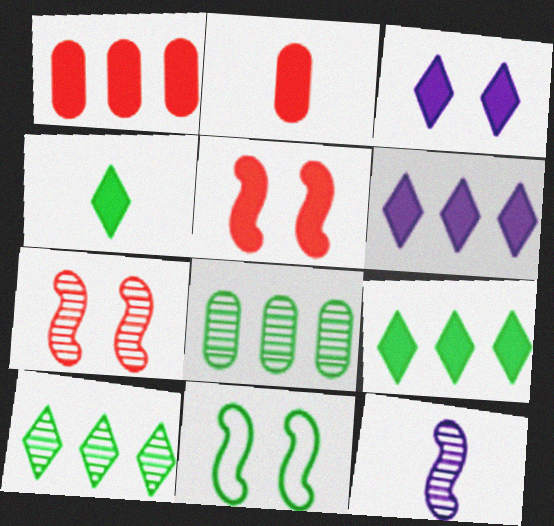[[4, 8, 11]]